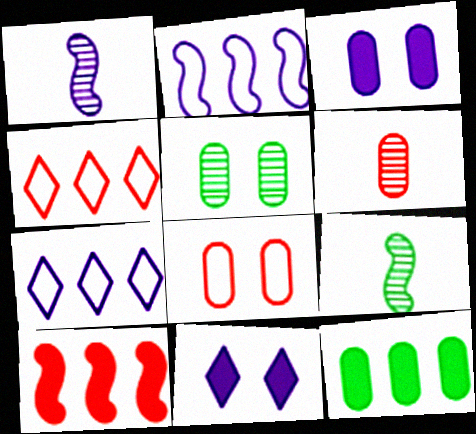[[1, 3, 7], 
[3, 4, 9], 
[3, 5, 8]]